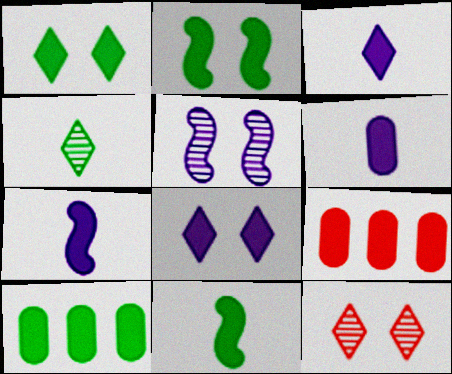[[1, 7, 9], 
[1, 10, 11], 
[2, 3, 9], 
[3, 6, 7], 
[8, 9, 11]]